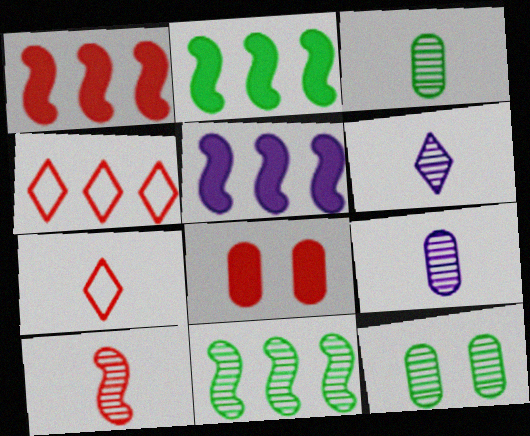[[1, 2, 5], 
[3, 6, 10], 
[4, 8, 10], 
[5, 7, 12]]